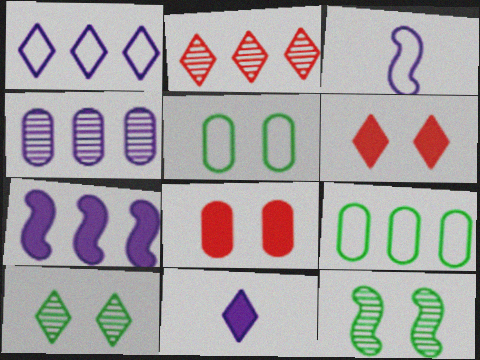[[1, 4, 7], 
[2, 7, 9]]